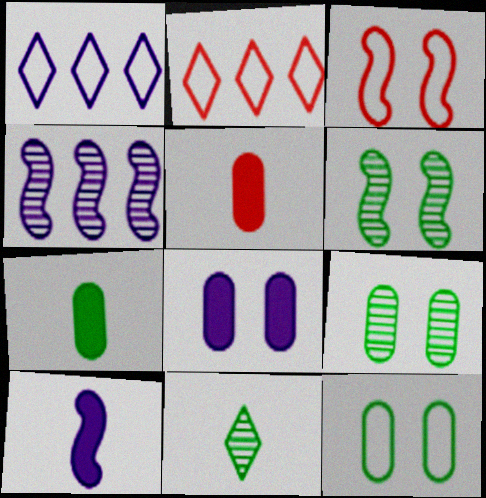[[1, 5, 6], 
[2, 9, 10]]